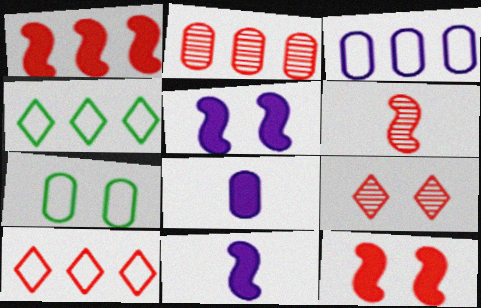[[1, 2, 10], 
[2, 6, 9], 
[2, 7, 8], 
[5, 7, 9]]